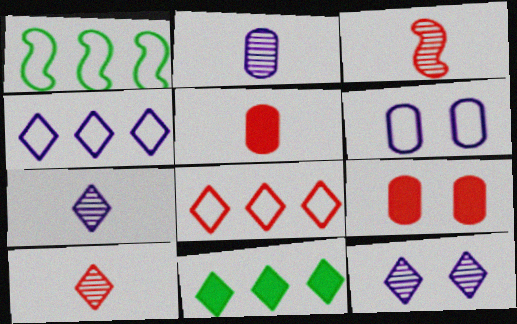[[1, 5, 12], 
[1, 7, 9], 
[3, 6, 11], 
[3, 8, 9]]